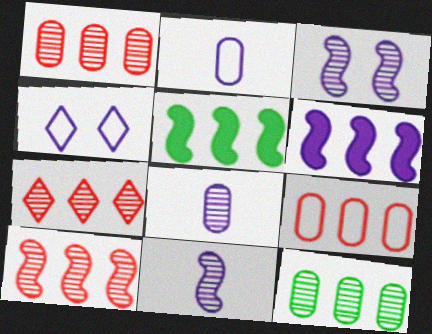[[1, 7, 10], 
[4, 6, 8]]